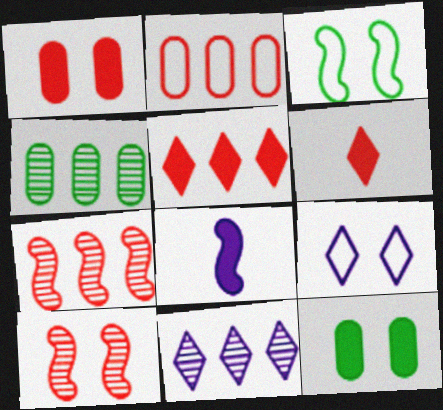[[2, 5, 7], 
[2, 6, 10], 
[3, 7, 8], 
[4, 7, 11], 
[5, 8, 12], 
[9, 10, 12]]